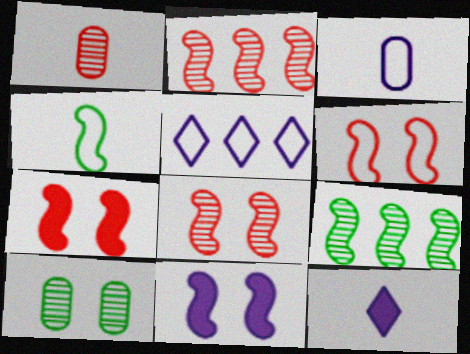[[1, 4, 12], 
[2, 4, 11], 
[6, 7, 8]]